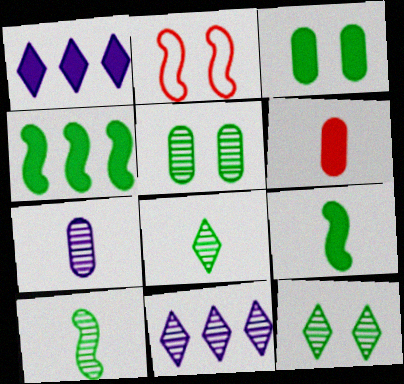[]